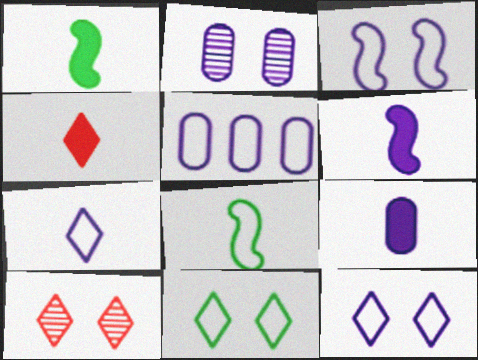[[1, 4, 9], 
[1, 5, 10], 
[2, 5, 9], 
[3, 5, 7]]